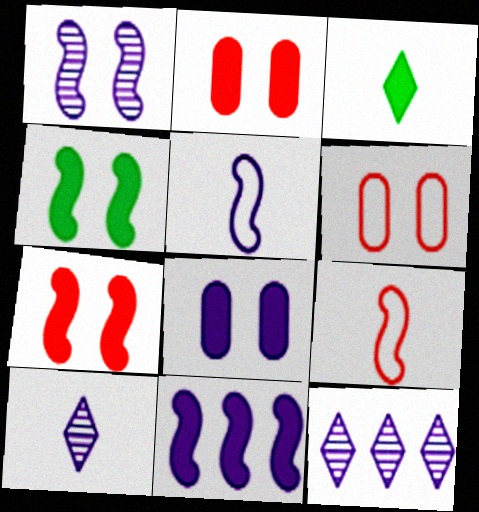[[1, 5, 11], 
[2, 3, 11], 
[5, 8, 12]]